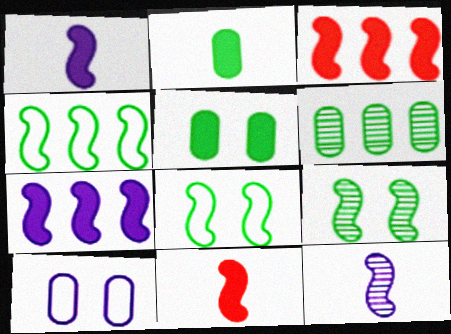[[3, 8, 12]]